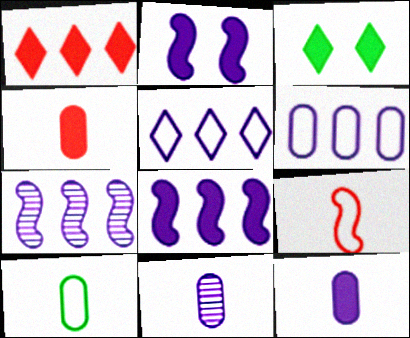[[2, 5, 11], 
[3, 4, 8], 
[4, 10, 11]]